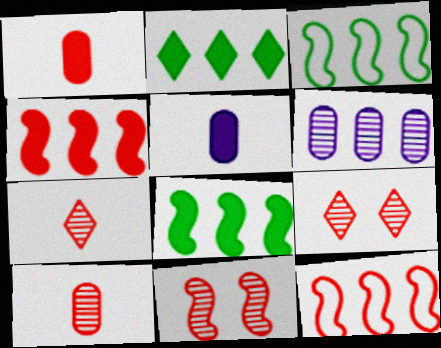[[1, 9, 12], 
[2, 6, 12], 
[3, 5, 9]]